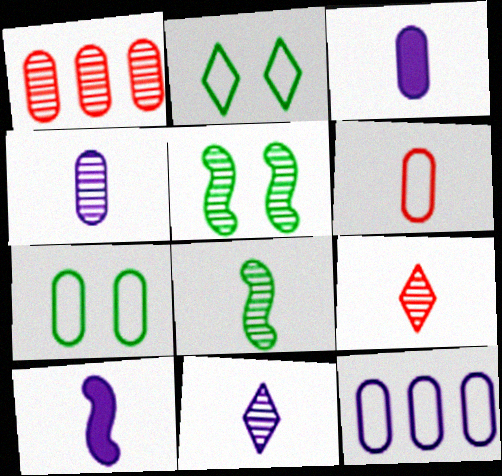[[1, 2, 10], 
[1, 3, 7], 
[1, 5, 11], 
[4, 8, 9], 
[6, 7, 12]]